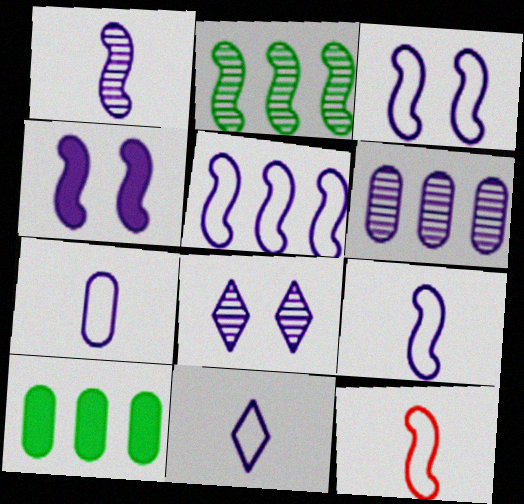[[1, 4, 5], 
[1, 6, 8], 
[2, 4, 12], 
[3, 5, 9], 
[4, 6, 11], 
[7, 9, 11], 
[8, 10, 12]]